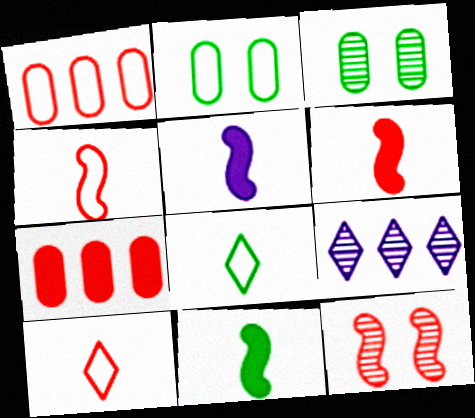[[2, 6, 9], 
[5, 6, 11], 
[7, 10, 12]]